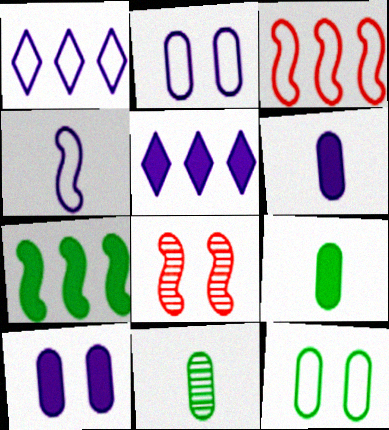[[1, 2, 4], 
[1, 8, 9], 
[4, 7, 8]]